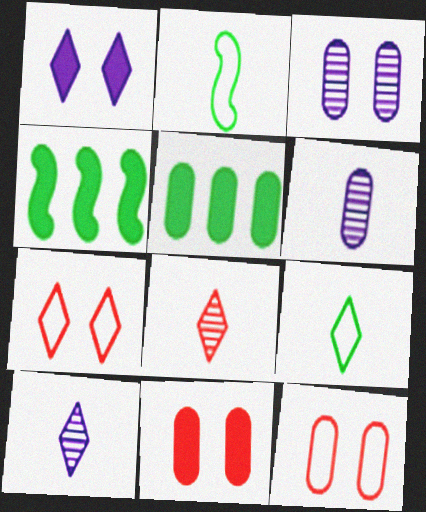[[4, 6, 7], 
[4, 10, 12], 
[5, 6, 12]]